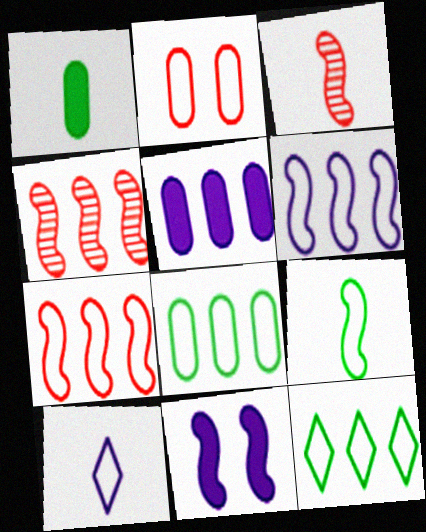[[1, 3, 10], 
[4, 5, 12], 
[4, 9, 11]]